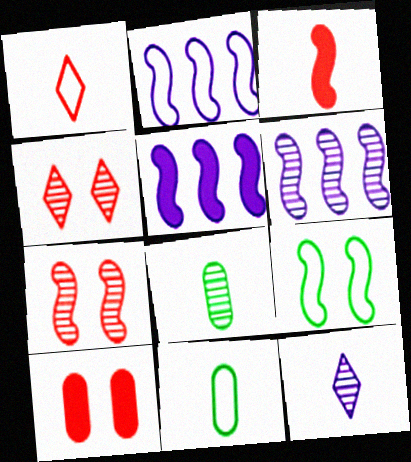[[2, 5, 6], 
[3, 6, 9], 
[3, 11, 12], 
[4, 5, 11], 
[4, 6, 8]]